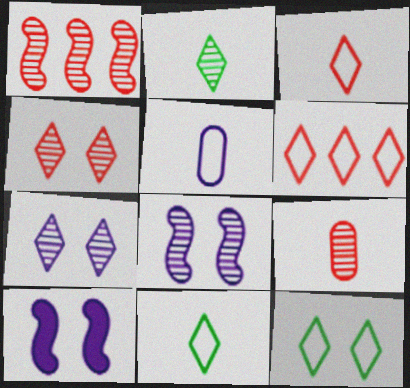[[1, 4, 9]]